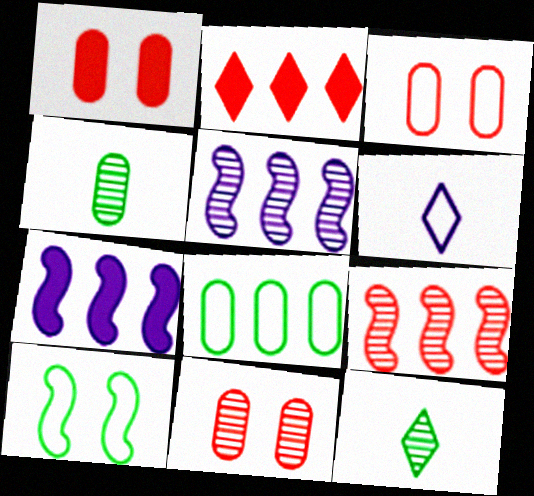[[1, 3, 11], 
[2, 5, 8], 
[3, 7, 12], 
[5, 11, 12]]